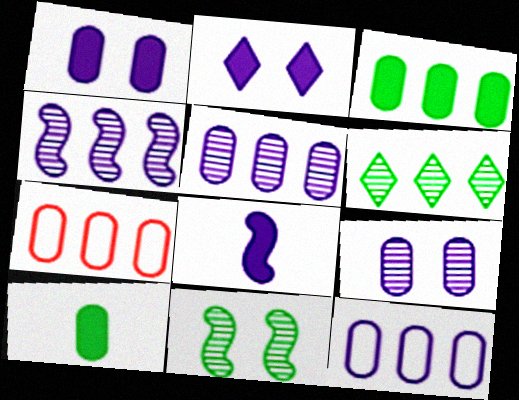[[3, 5, 7], 
[7, 9, 10]]